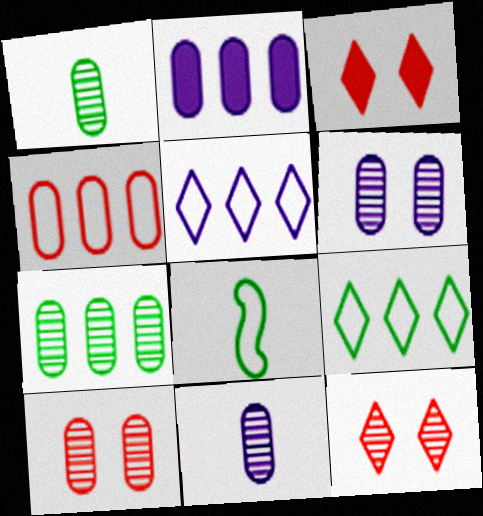[[2, 4, 7], 
[2, 8, 12], 
[7, 10, 11]]